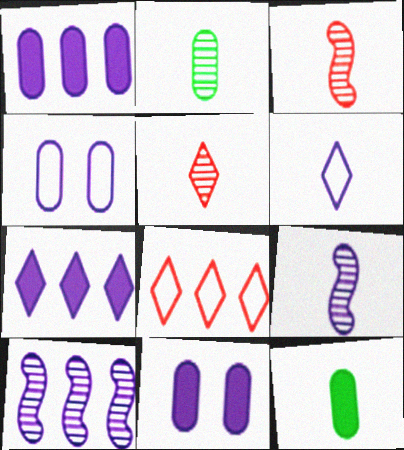[[2, 5, 9], 
[3, 6, 12], 
[4, 7, 9], 
[6, 10, 11]]